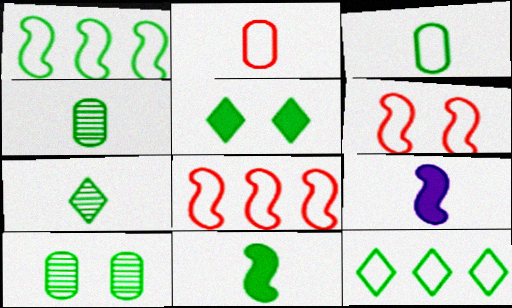[[1, 4, 5], 
[2, 7, 9], 
[3, 7, 11], 
[5, 7, 12], 
[10, 11, 12]]